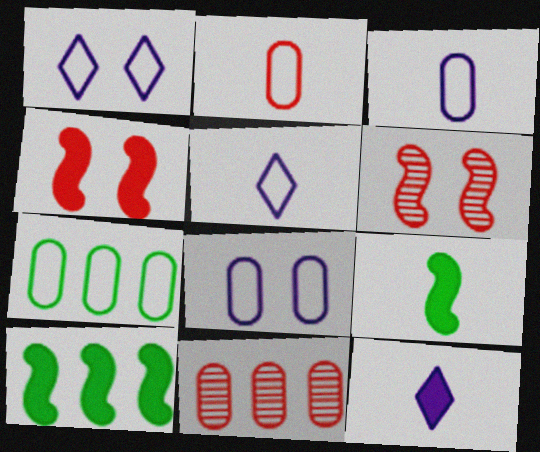[[1, 9, 11], 
[2, 7, 8], 
[6, 7, 12]]